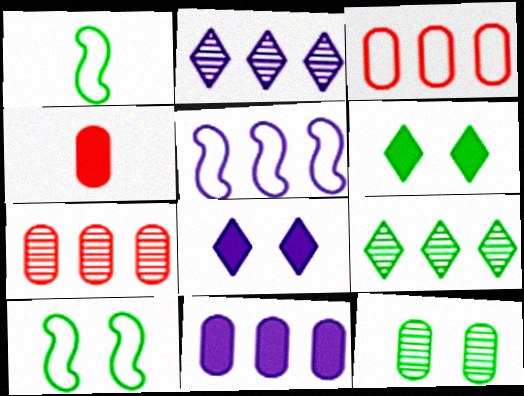[[1, 7, 8], 
[2, 4, 10], 
[2, 5, 11], 
[6, 10, 12]]